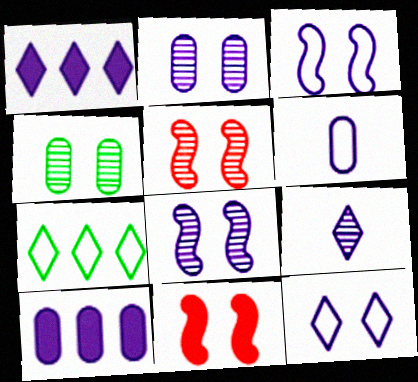[[1, 6, 8], 
[1, 9, 12], 
[2, 6, 10], 
[3, 9, 10], 
[4, 11, 12]]